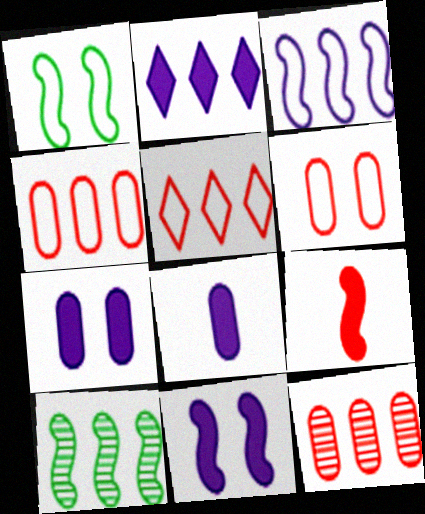[[2, 4, 10], 
[2, 8, 11]]